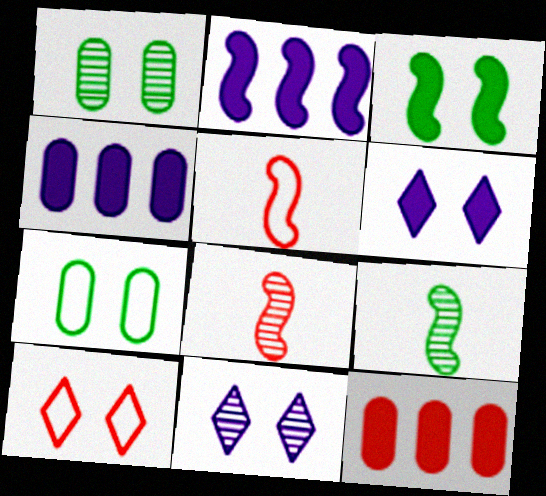[[4, 9, 10], 
[8, 10, 12]]